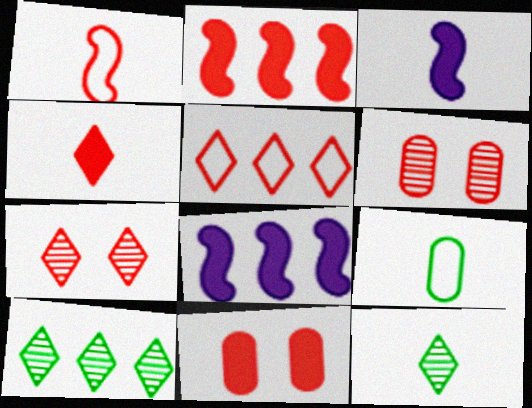[[2, 4, 11], 
[4, 5, 7], 
[7, 8, 9]]